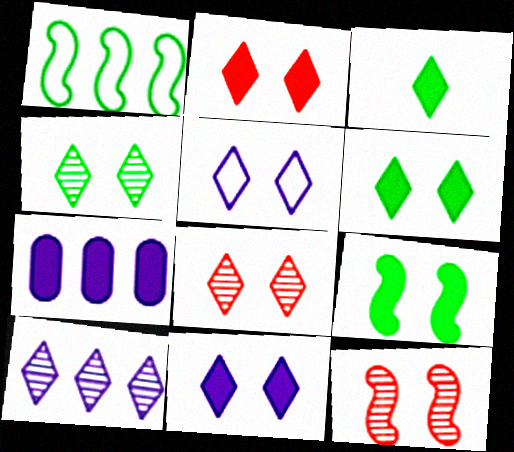[[2, 4, 5], 
[2, 6, 11], 
[5, 6, 8]]